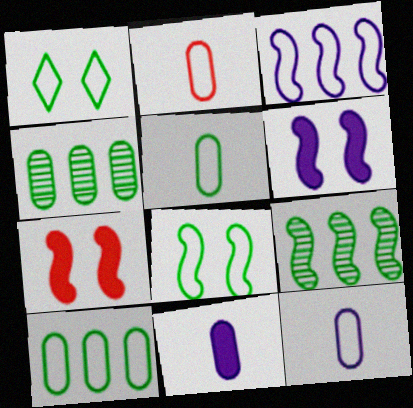[[1, 2, 3], 
[2, 5, 12]]